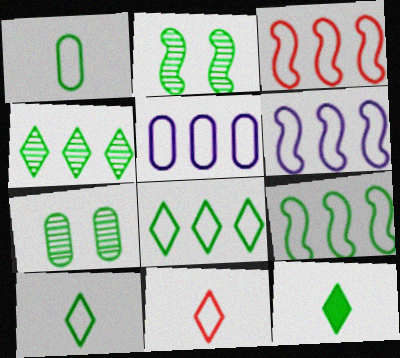[[3, 5, 8], 
[3, 6, 9], 
[7, 9, 12]]